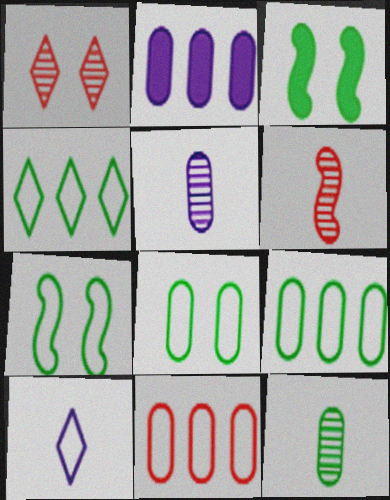[[3, 4, 12], 
[7, 10, 11]]